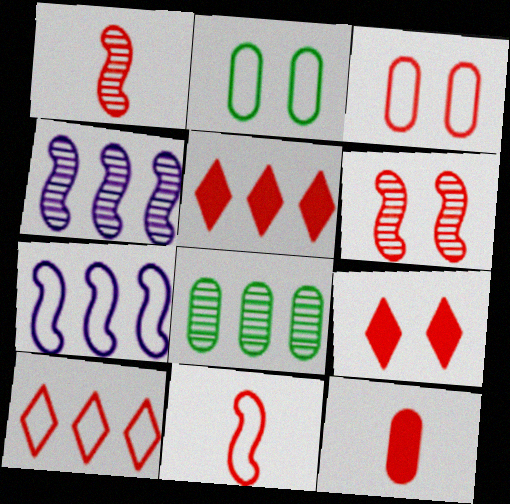[[1, 3, 5], 
[3, 6, 9], 
[3, 10, 11], 
[5, 7, 8], 
[6, 10, 12]]